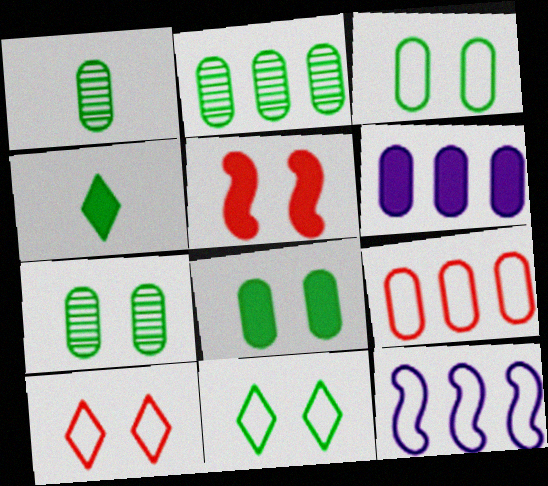[[1, 2, 7], 
[2, 6, 9], 
[3, 7, 8], 
[4, 5, 6]]